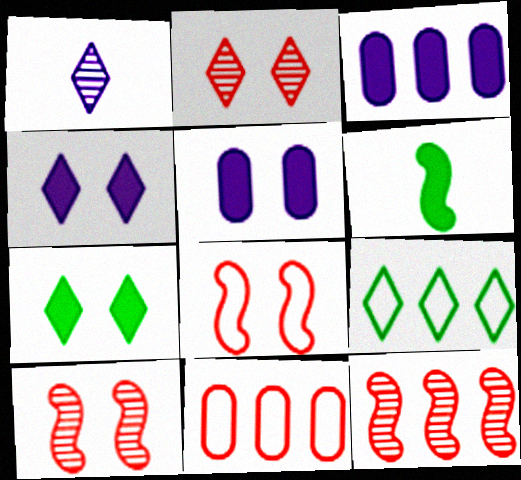[[3, 9, 12]]